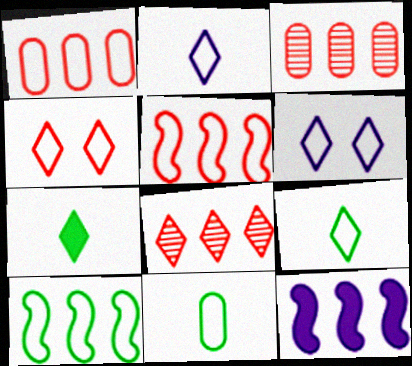[[5, 6, 11], 
[6, 7, 8]]